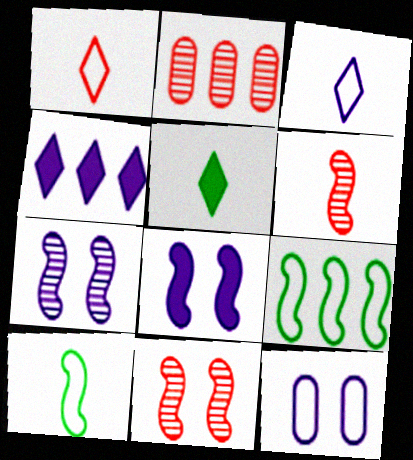[[1, 9, 12], 
[2, 4, 9], 
[6, 8, 9]]